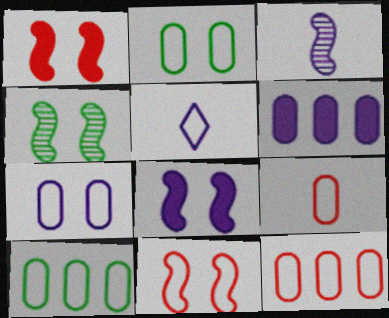[[4, 8, 11], 
[5, 10, 11], 
[7, 9, 10]]